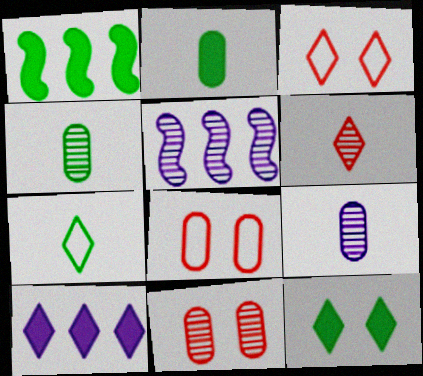[[1, 2, 12], 
[1, 3, 9], 
[2, 3, 5]]